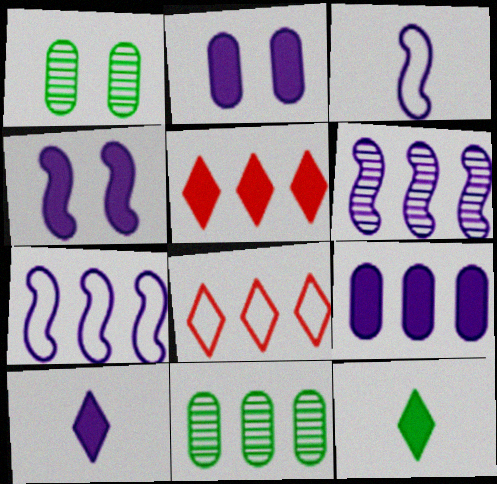[[1, 3, 5], 
[3, 4, 6], 
[4, 9, 10], 
[5, 7, 11]]